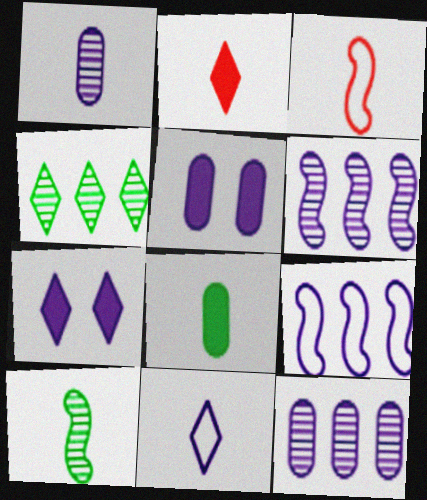[[1, 7, 9], 
[3, 4, 5], 
[5, 6, 11]]